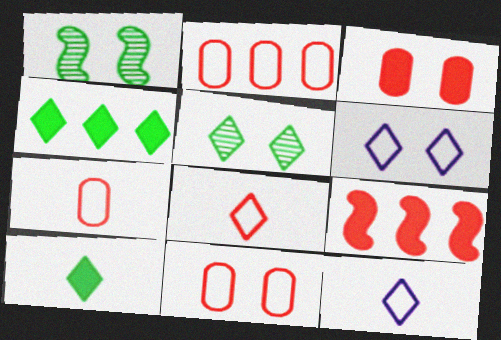[[1, 3, 6], 
[2, 7, 11]]